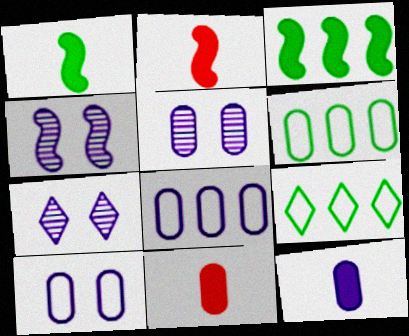[[2, 5, 9], 
[2, 6, 7], 
[4, 5, 7], 
[4, 9, 11], 
[5, 6, 11], 
[5, 8, 12]]